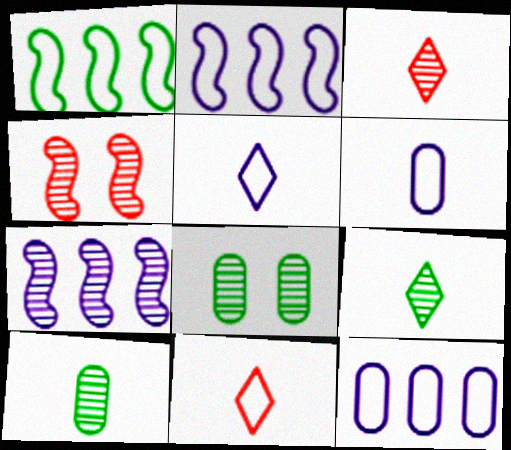[[3, 7, 8]]